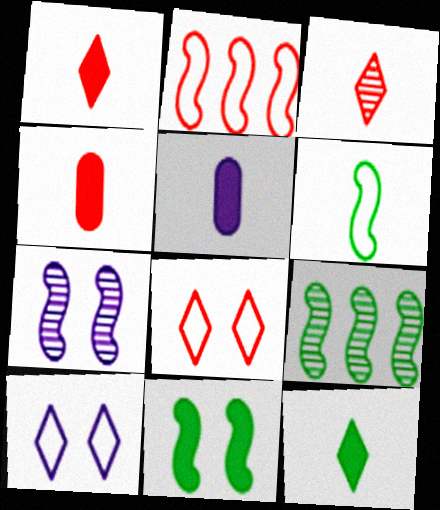[[3, 5, 6], 
[4, 9, 10], 
[5, 8, 9], 
[6, 9, 11]]